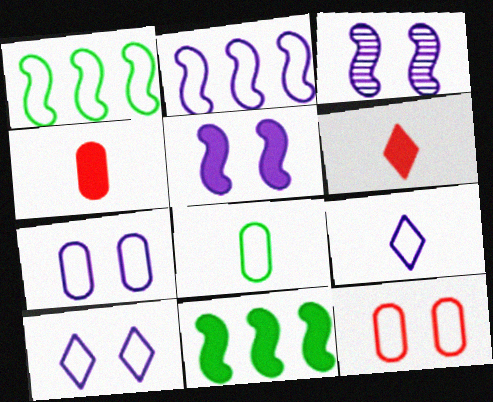[[1, 9, 12], 
[2, 7, 9]]